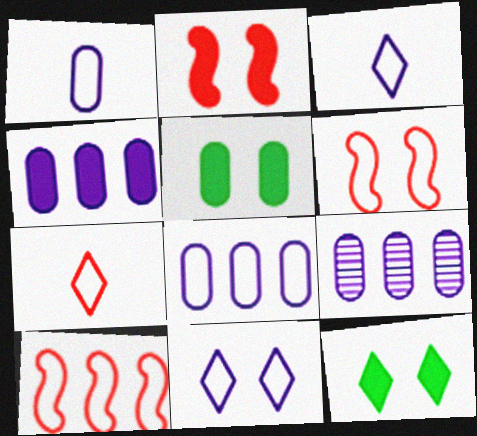[[4, 8, 9]]